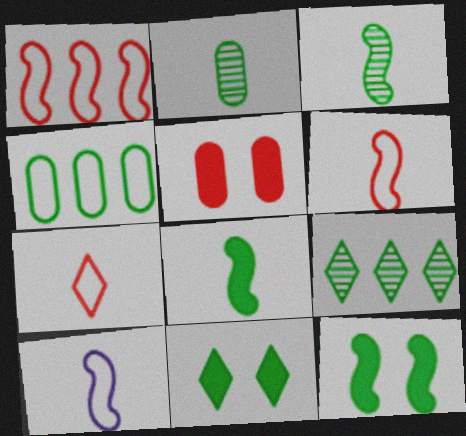[[3, 4, 11], 
[5, 9, 10]]